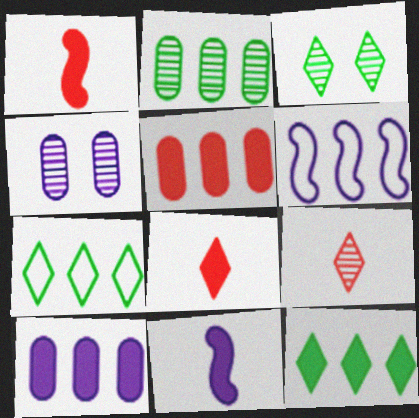[[1, 4, 7]]